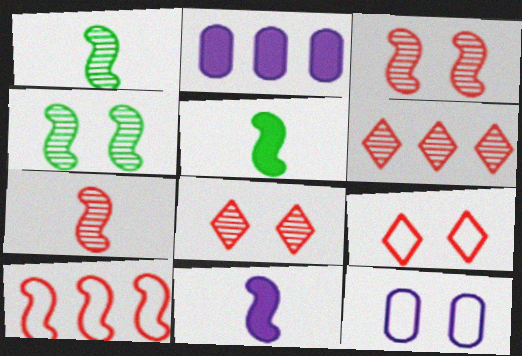[[1, 2, 9], 
[4, 10, 11], 
[5, 6, 12]]